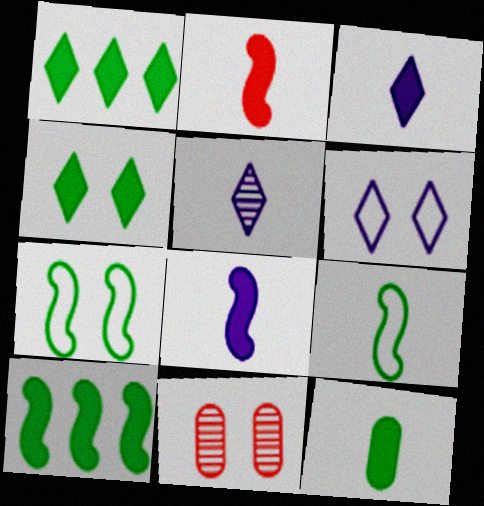[[2, 3, 12], 
[4, 10, 12]]